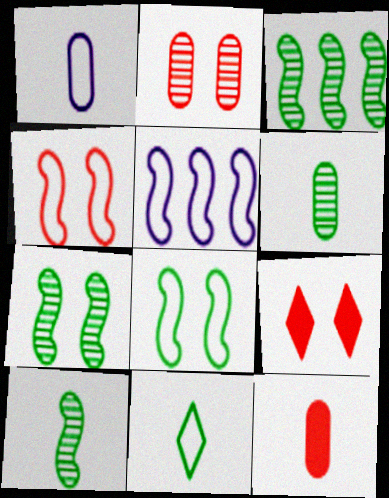[[1, 3, 9], 
[1, 6, 12], 
[2, 4, 9], 
[3, 7, 10], 
[5, 6, 9]]